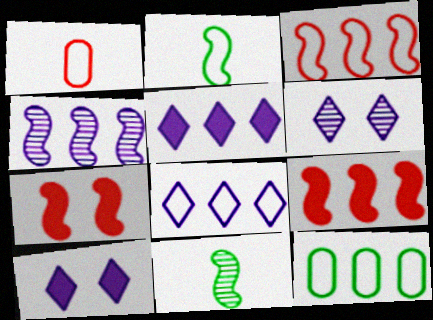[[2, 4, 7], 
[3, 8, 12]]